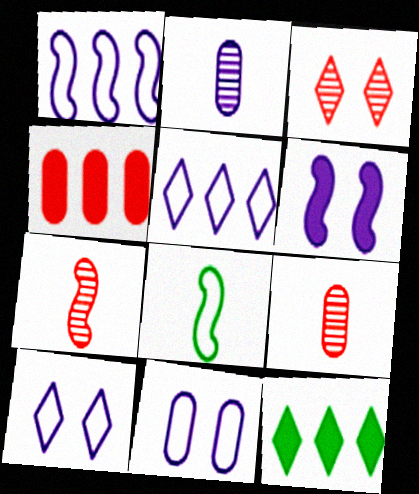[[2, 5, 6], 
[7, 11, 12]]